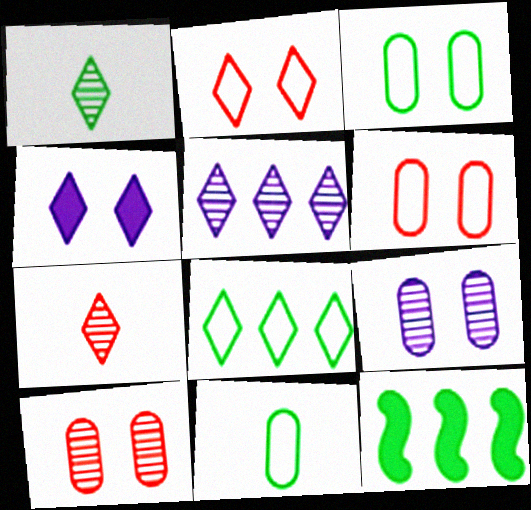[[1, 3, 12], 
[4, 7, 8]]